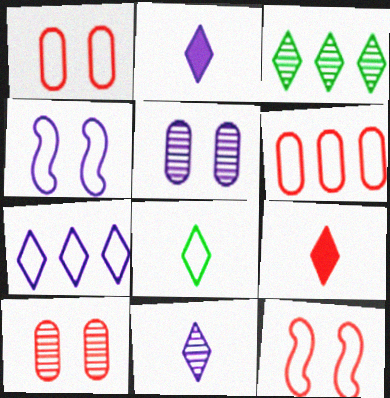[[4, 6, 8], 
[8, 9, 11]]